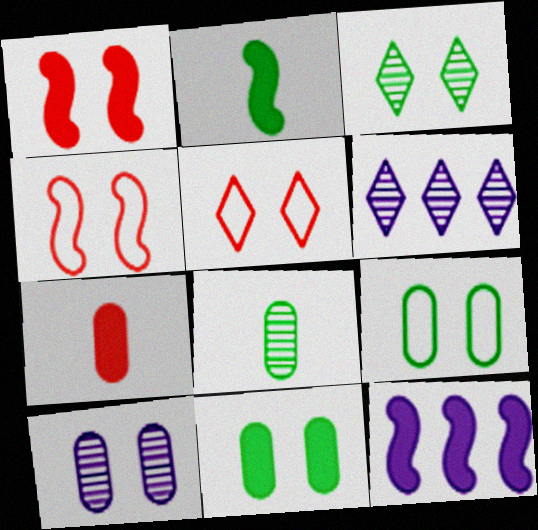[[1, 2, 12], 
[5, 8, 12]]